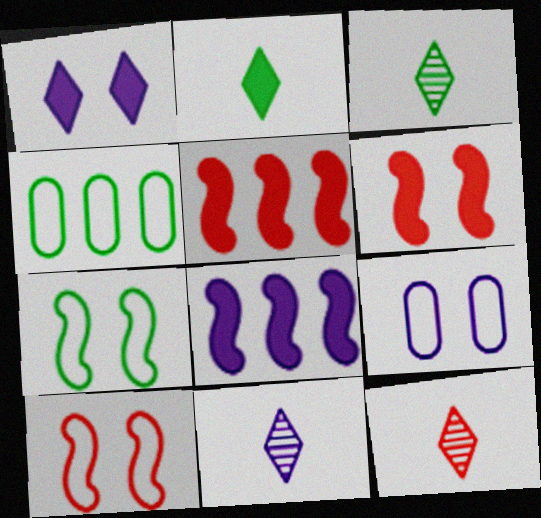[[3, 5, 9], 
[3, 11, 12], 
[4, 6, 11], 
[8, 9, 11]]